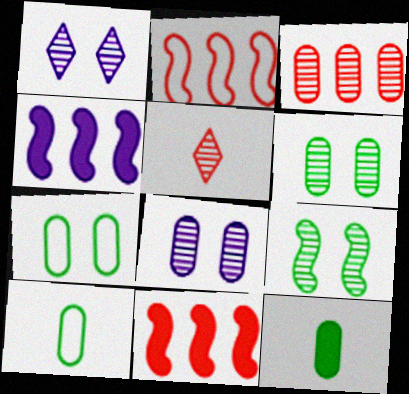[[1, 2, 12], 
[1, 10, 11], 
[4, 5, 7]]